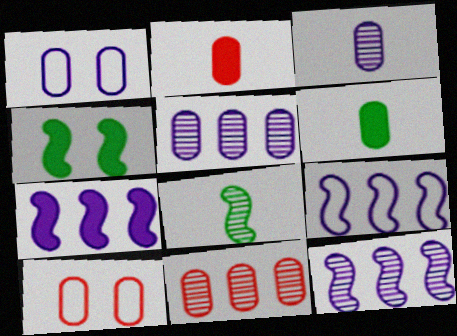[[1, 6, 11], 
[2, 10, 11], 
[5, 6, 10], 
[7, 9, 12]]